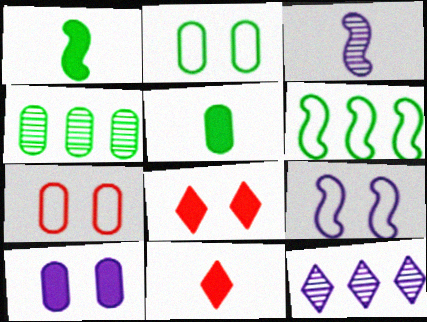[[1, 7, 12], 
[2, 4, 5], 
[4, 9, 11]]